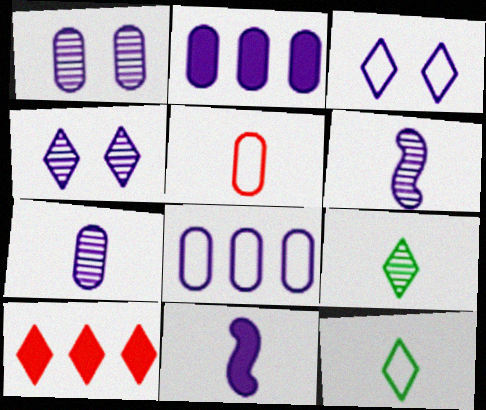[[2, 3, 6], 
[3, 9, 10], 
[4, 8, 11], 
[4, 10, 12], 
[5, 9, 11]]